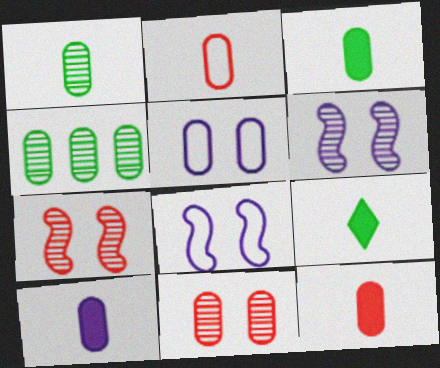[[1, 2, 10], 
[3, 10, 12], 
[4, 5, 12]]